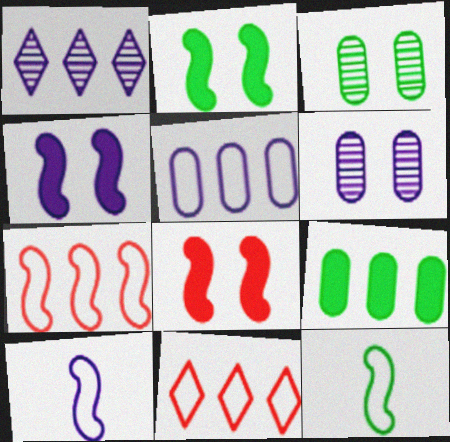[[1, 7, 9], 
[2, 4, 8]]